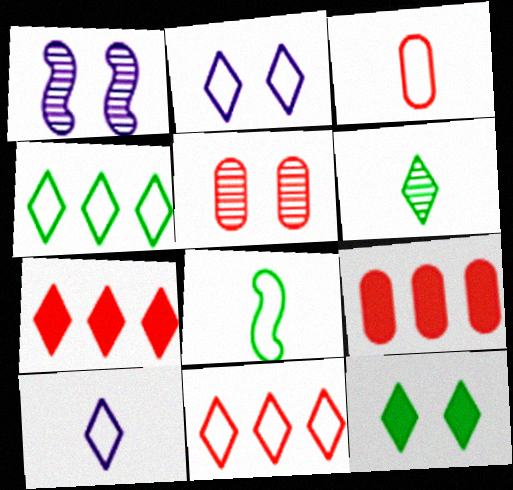[[2, 6, 7], 
[3, 5, 9], 
[3, 8, 10], 
[4, 6, 12]]